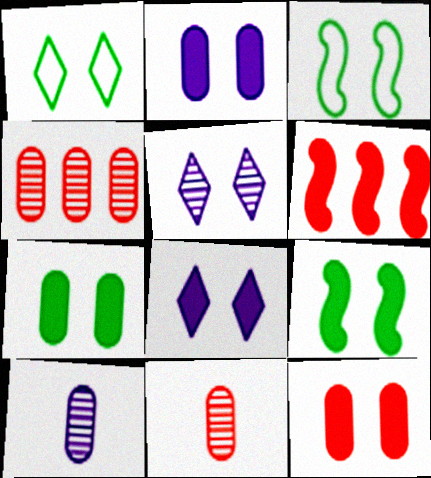[[1, 6, 10], 
[2, 7, 12], 
[3, 5, 12], 
[8, 9, 12]]